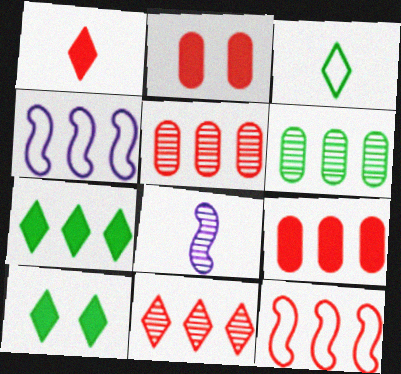[[4, 5, 7], 
[9, 11, 12]]